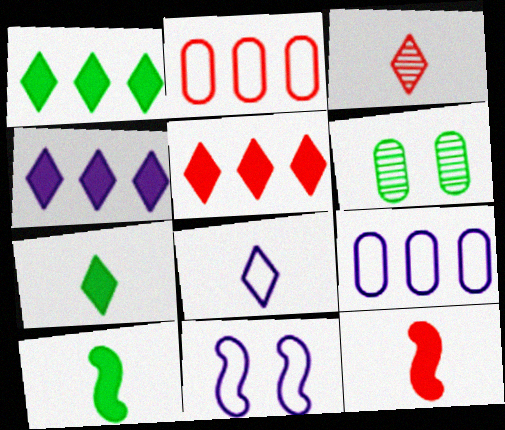[[1, 4, 5], 
[3, 7, 8], 
[8, 9, 11]]